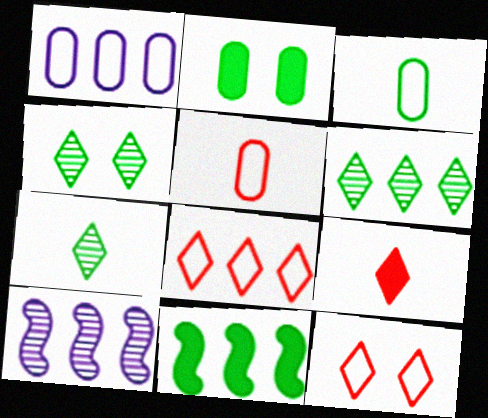[[3, 4, 11], 
[4, 6, 7]]